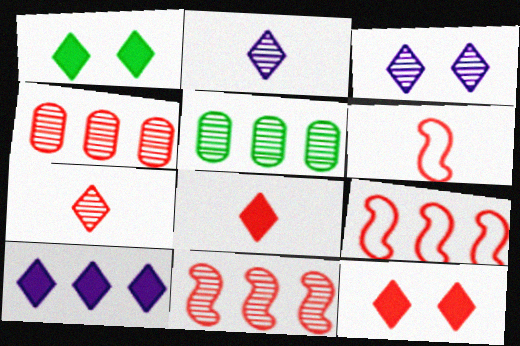[[1, 8, 10], 
[4, 6, 12], 
[5, 9, 10]]